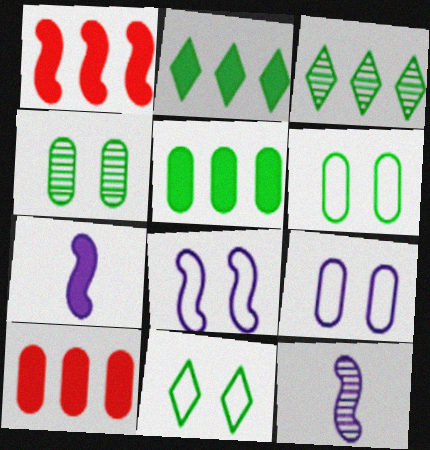[[10, 11, 12]]